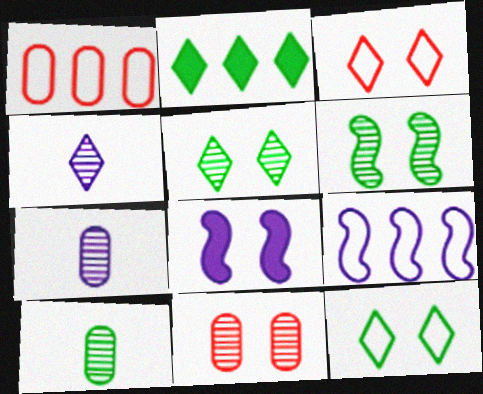[[2, 3, 4], 
[8, 11, 12]]